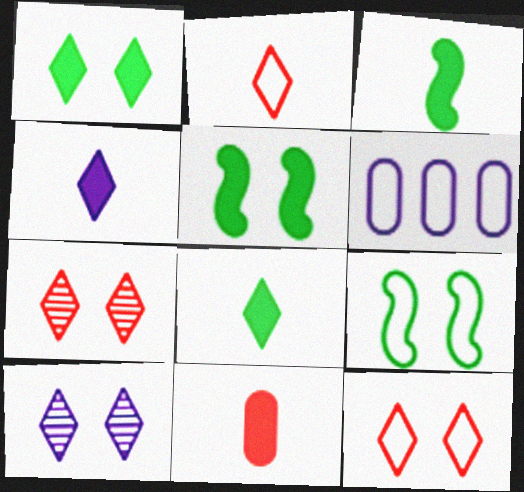[[1, 10, 12], 
[2, 6, 9], 
[3, 4, 11], 
[3, 6, 7]]